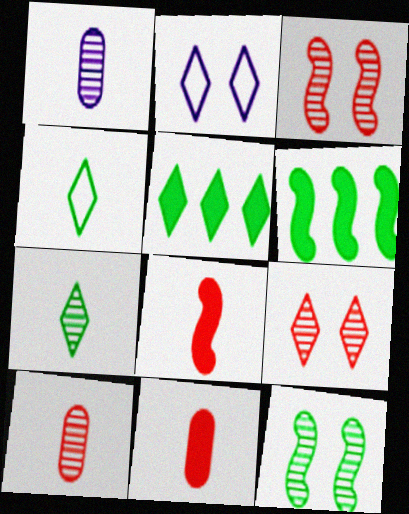[[1, 4, 8], 
[2, 6, 10]]